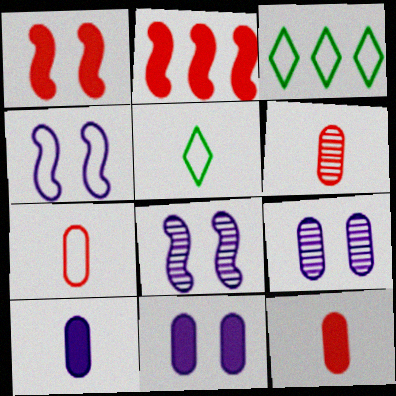[[2, 5, 9], 
[3, 4, 7], 
[3, 8, 12], 
[6, 7, 12]]